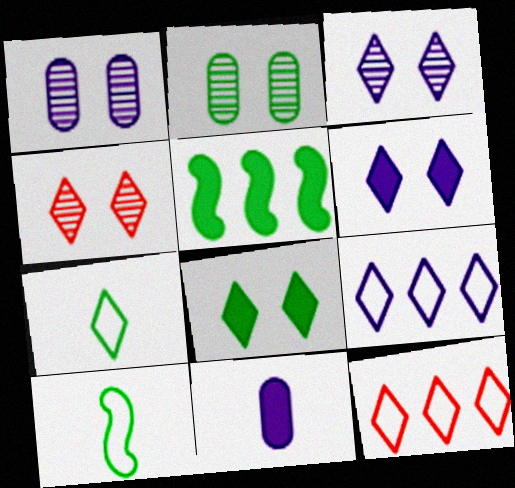[[2, 5, 7]]